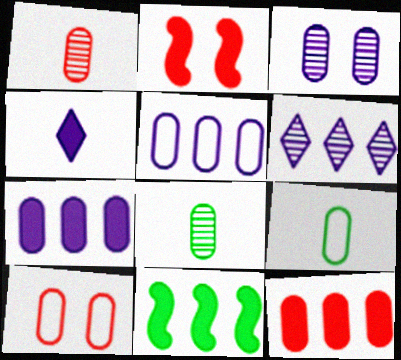[[1, 10, 12], 
[2, 6, 9], 
[3, 9, 12], 
[5, 9, 10], 
[7, 8, 10]]